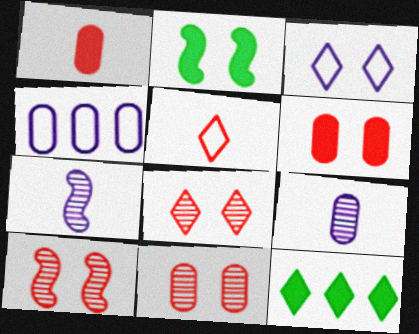[[2, 3, 11], 
[8, 10, 11]]